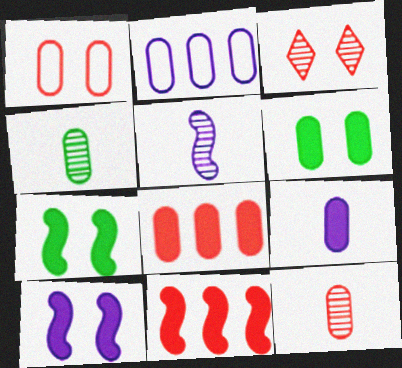[[1, 8, 12], 
[2, 6, 12], 
[6, 8, 9]]